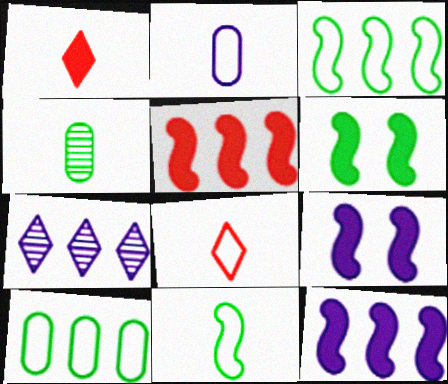[[2, 7, 9], 
[2, 8, 11], 
[5, 7, 10]]